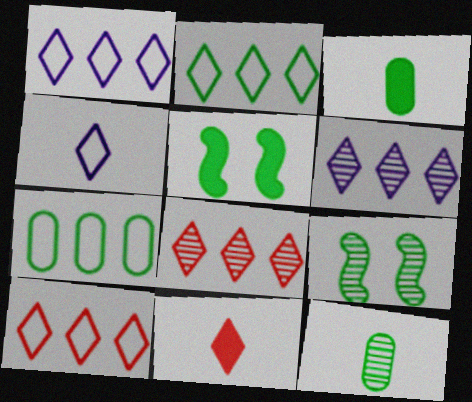[[1, 2, 10], 
[2, 3, 9], 
[2, 5, 12]]